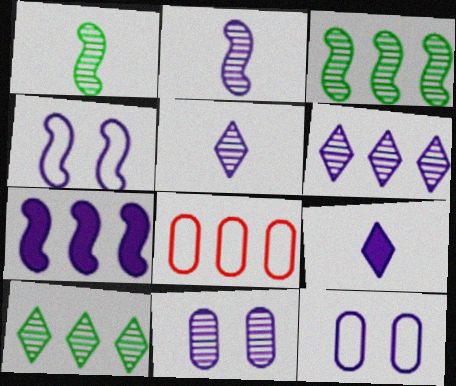[[2, 4, 7], 
[2, 6, 11], 
[5, 7, 12], 
[7, 8, 10]]